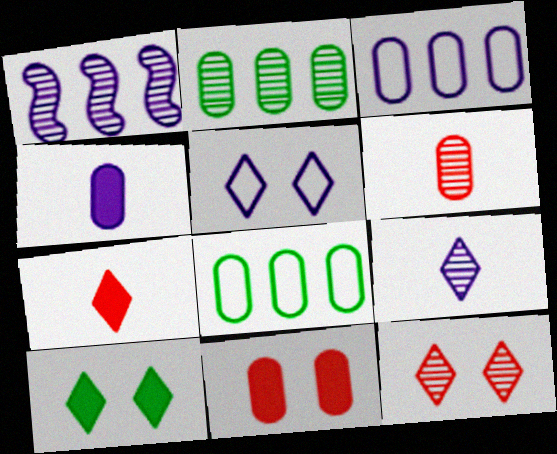[[1, 4, 5], 
[5, 10, 12]]